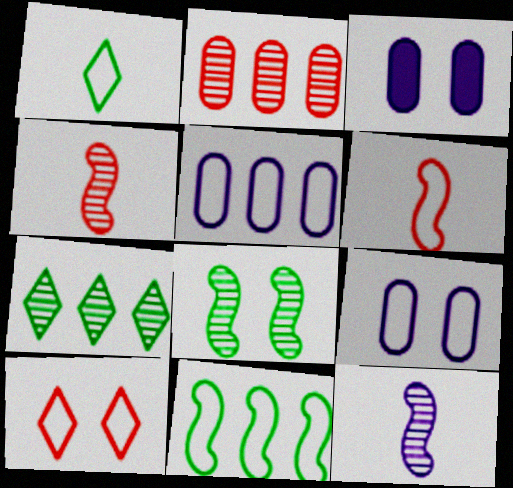[[3, 6, 7], 
[3, 8, 10]]